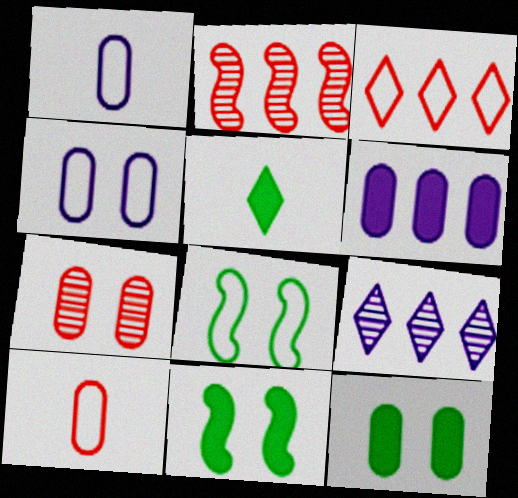[[1, 3, 8], 
[2, 4, 5], 
[4, 7, 12], 
[9, 10, 11]]